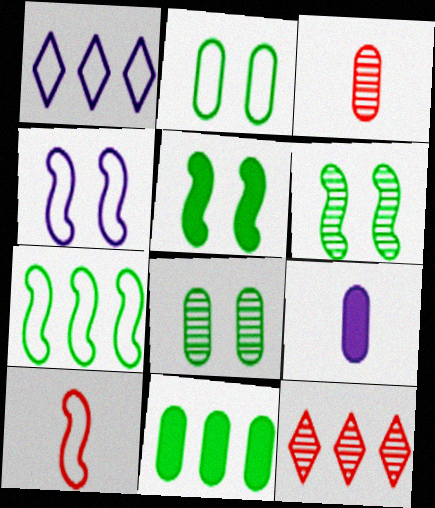[[1, 2, 10], 
[1, 3, 5], 
[4, 7, 10]]